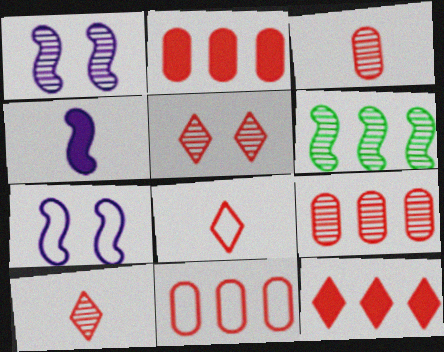[[2, 9, 11], 
[5, 8, 12]]